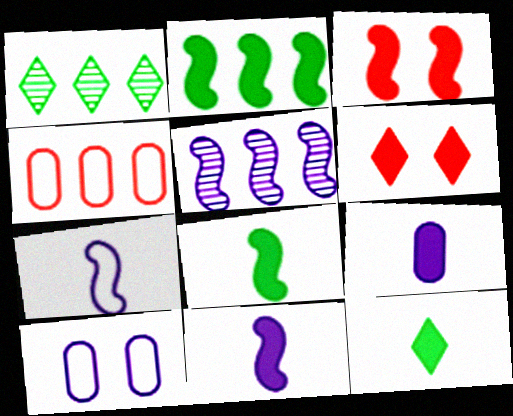[[2, 3, 11], 
[2, 6, 9]]